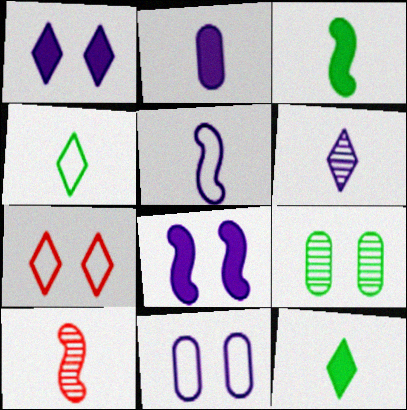[[2, 4, 10], 
[2, 5, 6], 
[3, 5, 10], 
[7, 8, 9]]